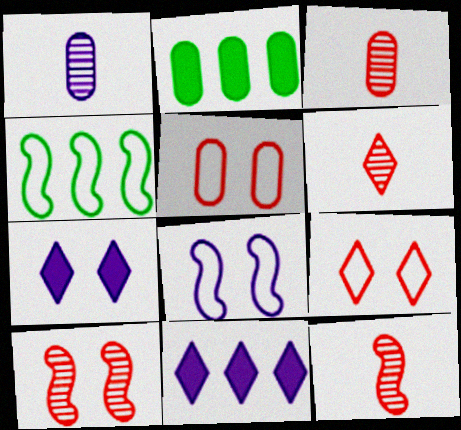[[1, 2, 5], 
[1, 8, 11], 
[2, 6, 8], 
[3, 4, 7], 
[3, 6, 12]]